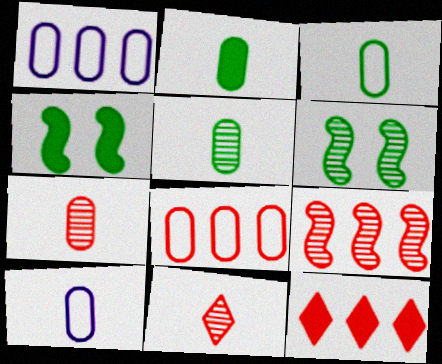[[1, 4, 11], 
[2, 3, 5], 
[2, 7, 10], 
[6, 10, 12], 
[8, 9, 12]]